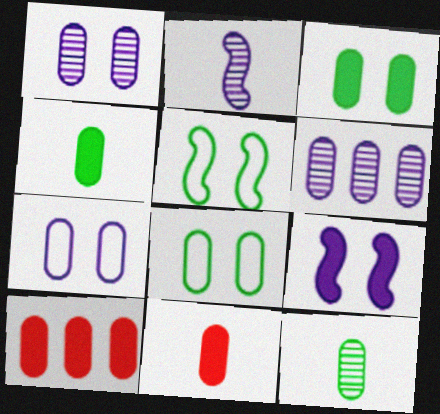[[6, 8, 11], 
[7, 10, 12]]